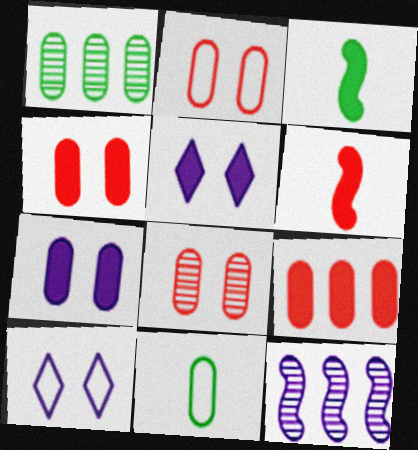[[1, 6, 10], 
[2, 4, 8], 
[3, 5, 9]]